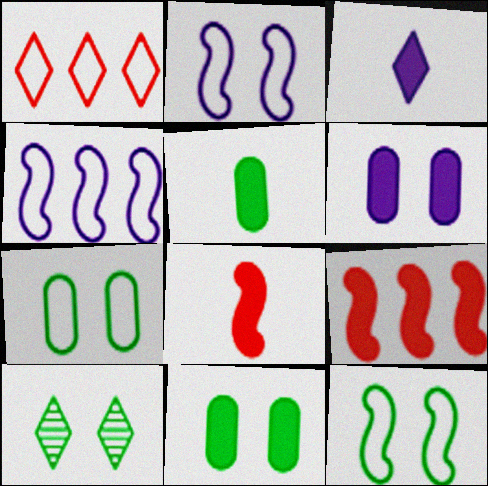[[1, 3, 10], 
[3, 5, 8], 
[3, 9, 11], 
[10, 11, 12]]